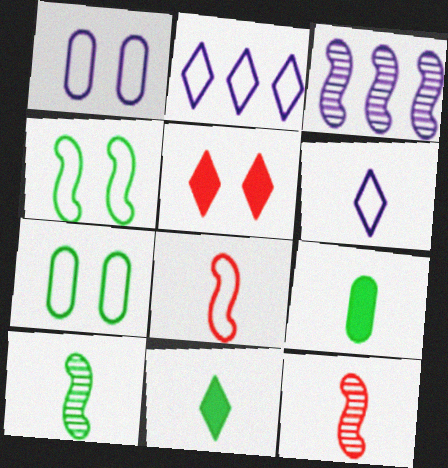[[2, 7, 8], 
[6, 9, 12]]